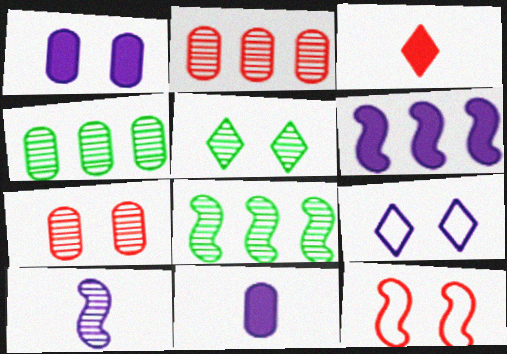[[1, 5, 12], 
[2, 3, 12], 
[2, 5, 10]]